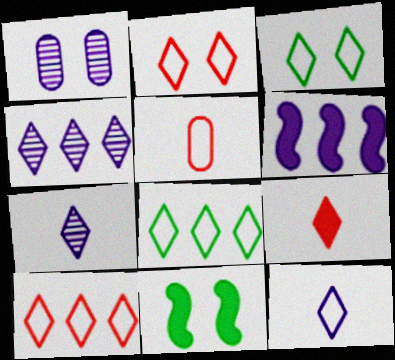[[1, 2, 11], 
[1, 6, 12], 
[2, 8, 12], 
[3, 4, 9], 
[3, 10, 12], 
[4, 5, 11]]